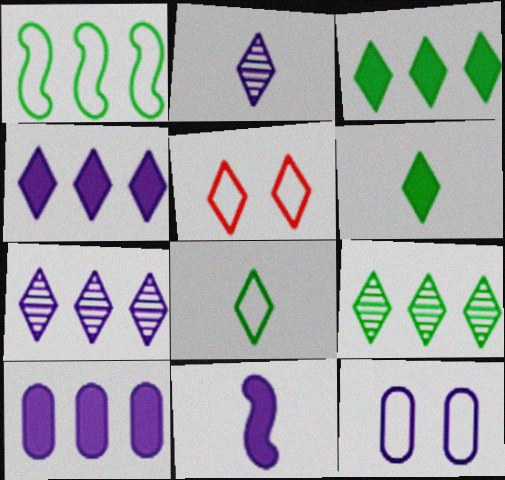[[2, 3, 5], 
[5, 6, 7], 
[7, 11, 12]]